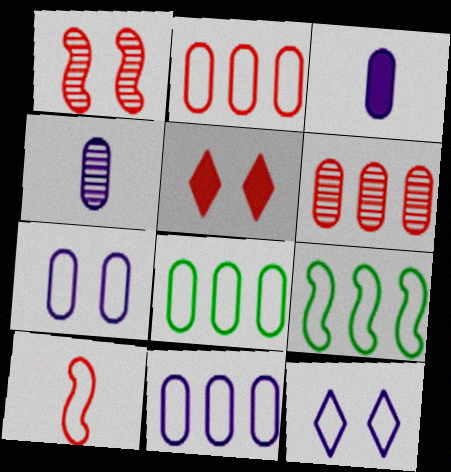[[2, 8, 11], 
[4, 5, 9], 
[5, 6, 10], 
[8, 10, 12]]